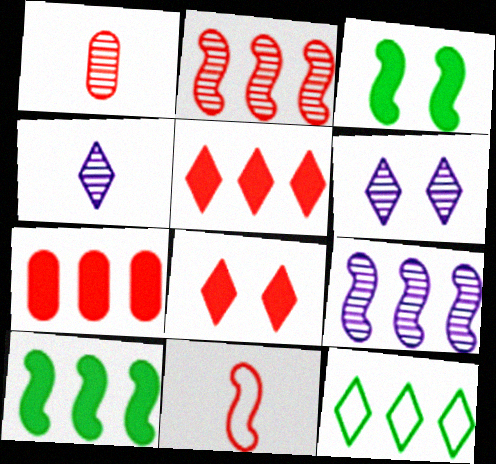[[3, 9, 11], 
[4, 8, 12], 
[7, 9, 12]]